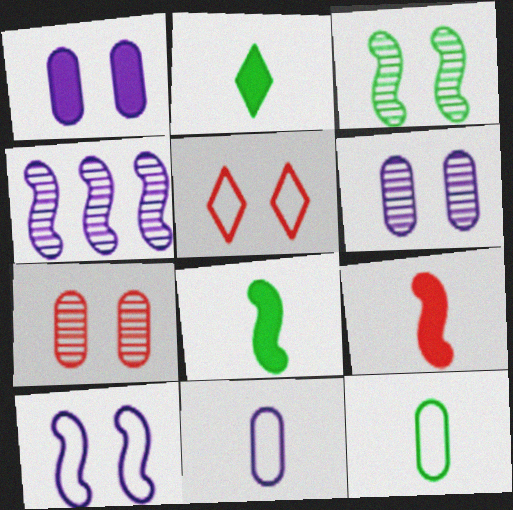[[1, 3, 5]]